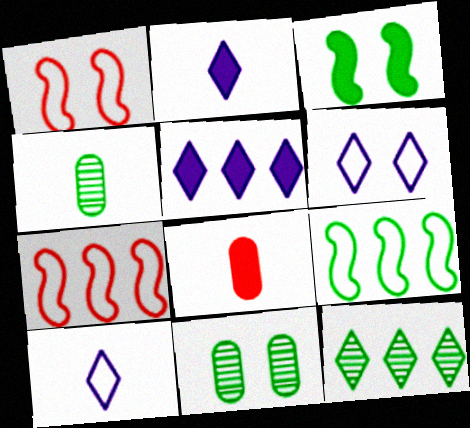[[1, 4, 5], 
[2, 7, 11], 
[3, 5, 8]]